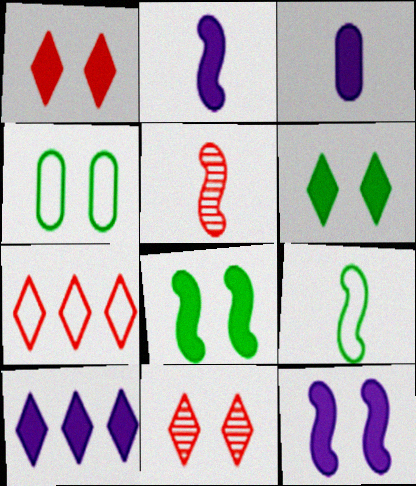[[2, 5, 9], 
[3, 10, 12], 
[4, 5, 10], 
[4, 11, 12]]